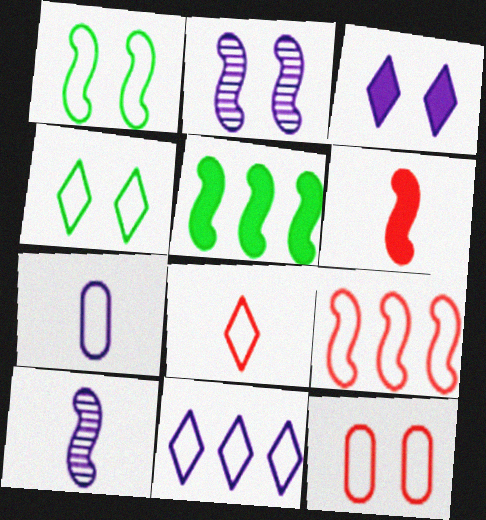[[4, 7, 9], 
[4, 8, 11], 
[8, 9, 12]]